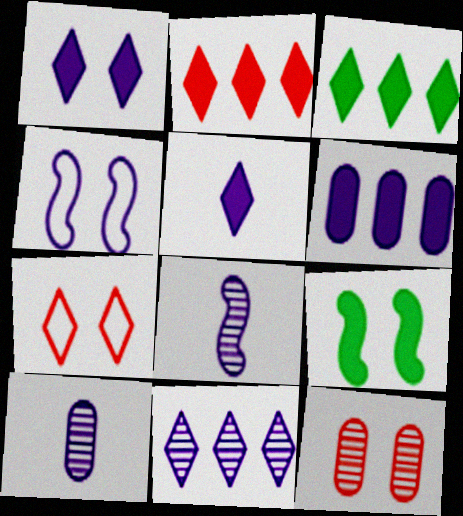[]